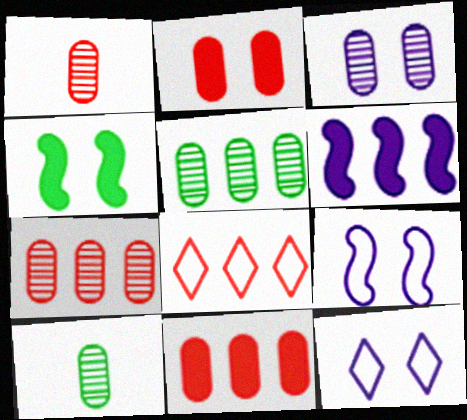[[1, 3, 5], 
[3, 7, 10], 
[5, 6, 8]]